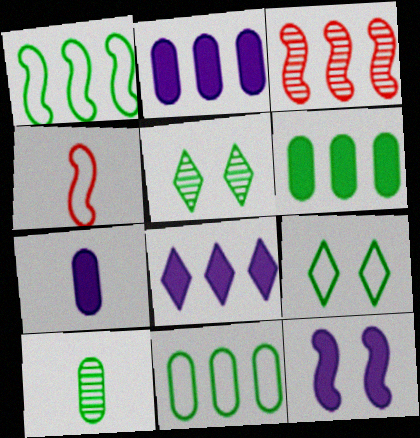[[2, 4, 5], 
[3, 7, 9], 
[3, 8, 11], 
[7, 8, 12]]